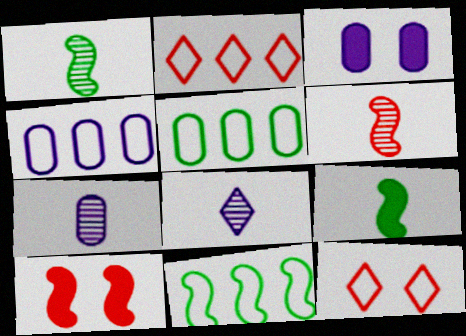[[1, 2, 3], 
[2, 4, 11], 
[3, 4, 7], 
[5, 8, 10]]